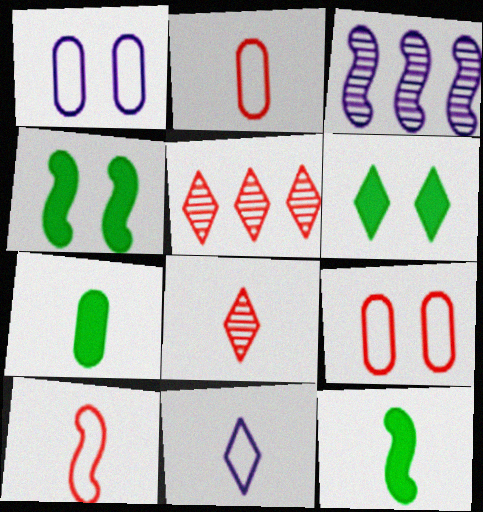[[1, 5, 12], 
[2, 3, 6], 
[3, 4, 10], 
[5, 6, 11]]